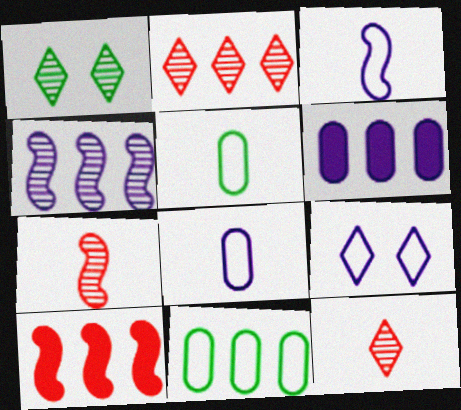[[1, 8, 10]]